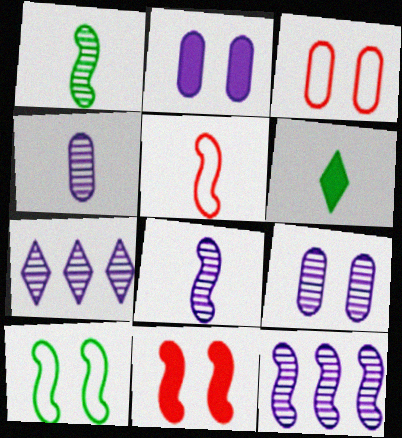[[3, 6, 12], 
[4, 5, 6], 
[7, 8, 9]]